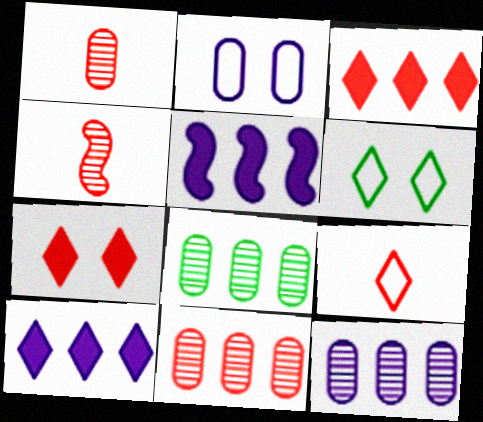[[1, 5, 6], 
[8, 11, 12]]